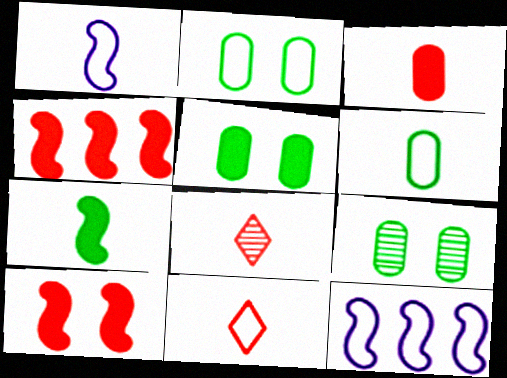[[1, 6, 11], 
[2, 5, 9], 
[2, 11, 12], 
[5, 8, 12]]